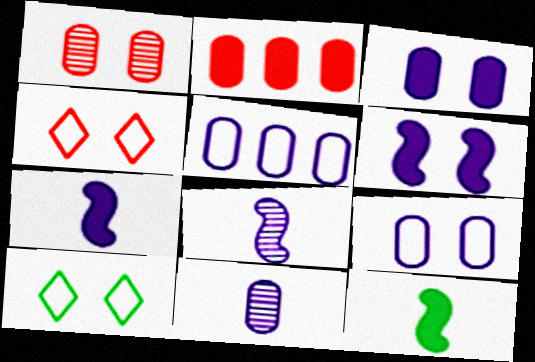[[1, 6, 10], 
[2, 8, 10], 
[3, 5, 11]]